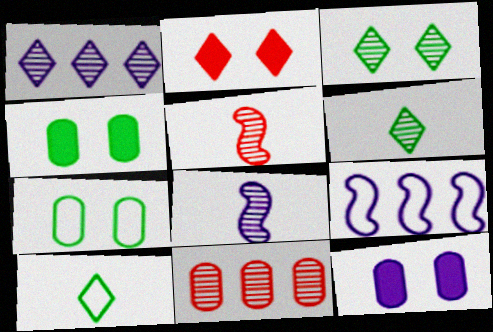[[1, 2, 10], 
[3, 8, 11]]